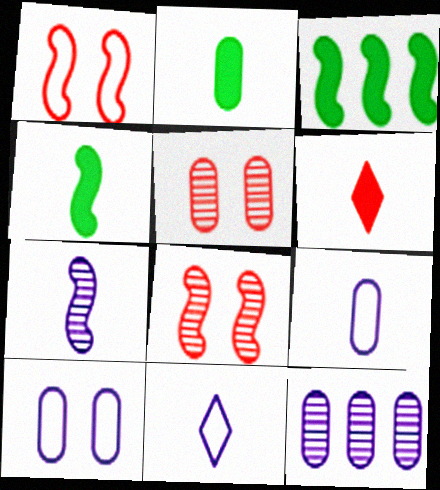[[1, 3, 7], 
[3, 5, 11]]